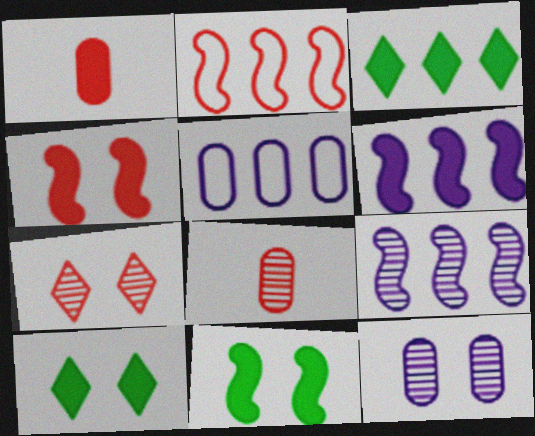[[1, 2, 7], 
[1, 6, 10]]